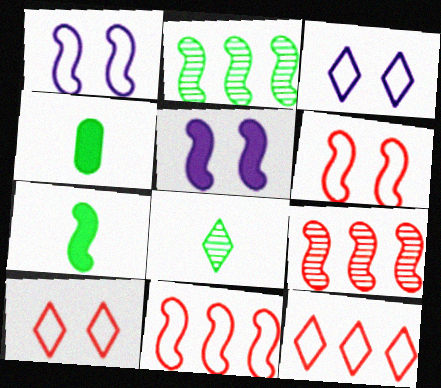[[1, 7, 9], 
[3, 4, 9]]